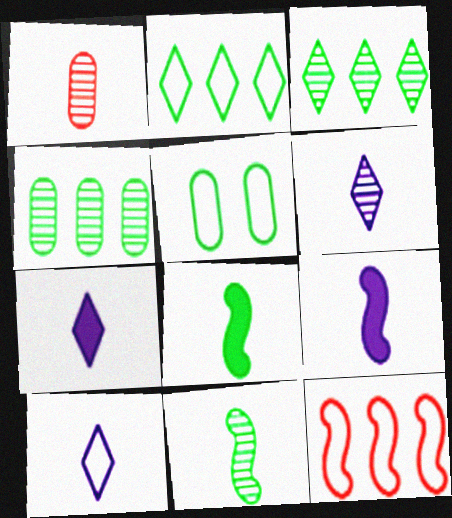[[1, 6, 11], 
[1, 8, 10], 
[3, 5, 8], 
[5, 10, 12], 
[6, 7, 10]]